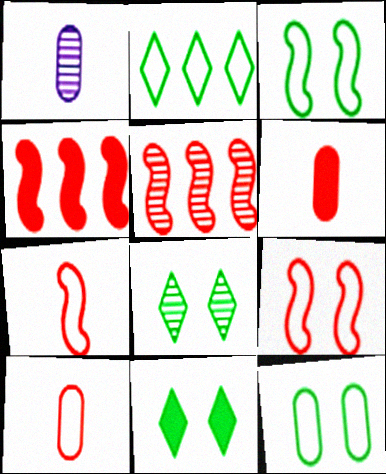[[1, 5, 8]]